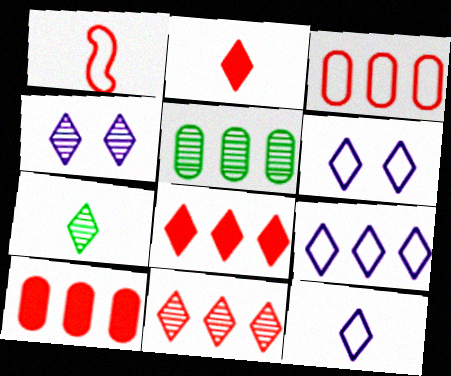[[2, 7, 12], 
[4, 7, 11], 
[6, 7, 8], 
[6, 9, 12]]